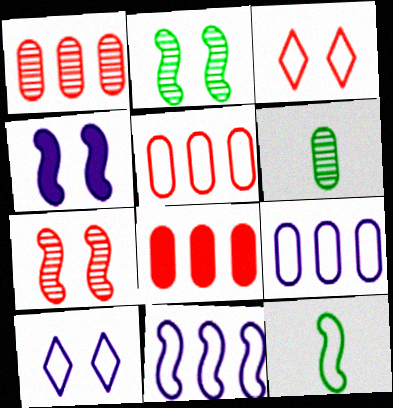[[1, 5, 8], 
[3, 9, 12], 
[5, 10, 12]]